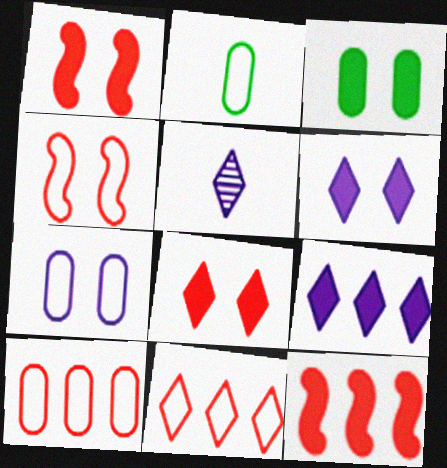[[1, 3, 6], 
[2, 7, 10]]